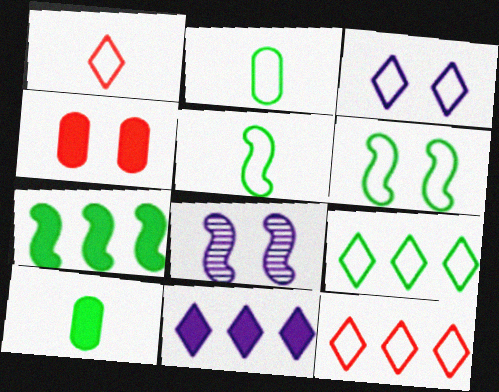[[1, 3, 9], 
[2, 6, 9], 
[8, 10, 12]]